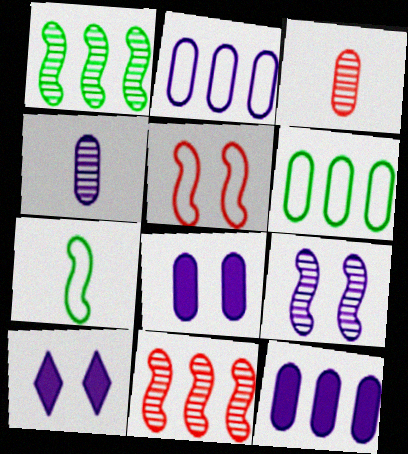[[2, 4, 8], 
[3, 6, 8]]